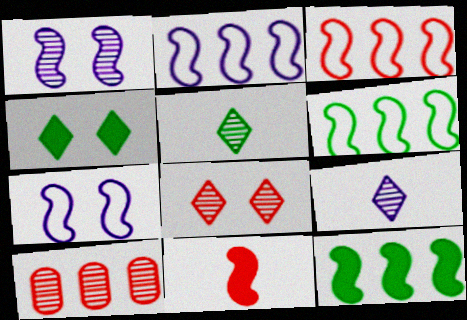[[1, 5, 10], 
[1, 6, 11], 
[2, 3, 6]]